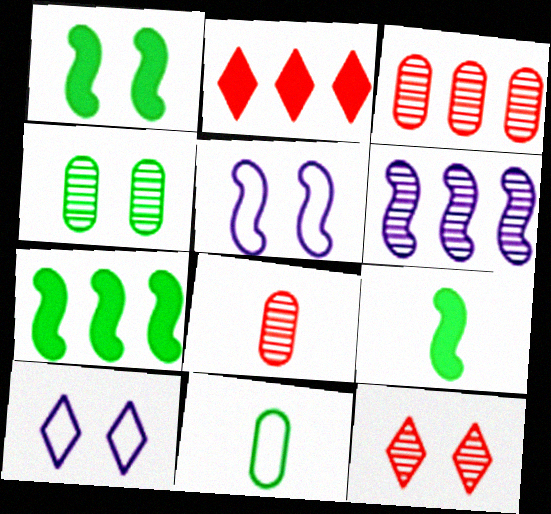[[1, 7, 9], 
[3, 9, 10], 
[7, 8, 10]]